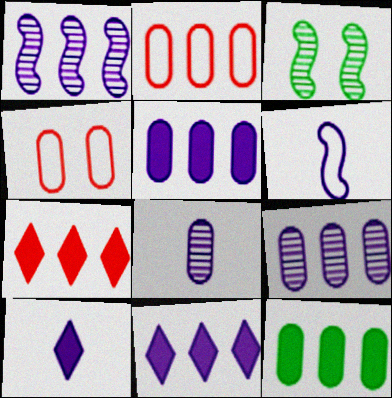[[2, 3, 10], 
[2, 9, 12], 
[4, 8, 12], 
[6, 8, 10]]